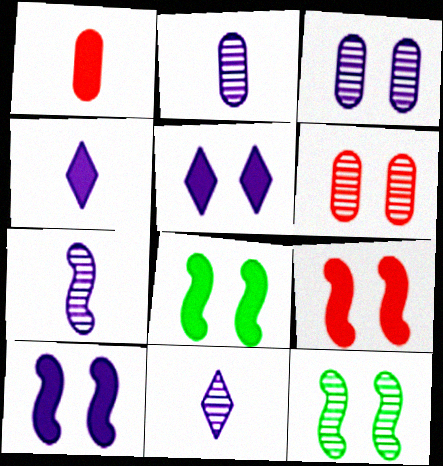[[2, 7, 11], 
[8, 9, 10]]